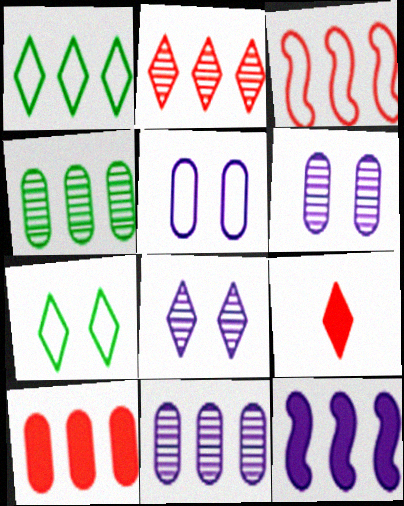[[1, 8, 9], 
[2, 3, 10]]